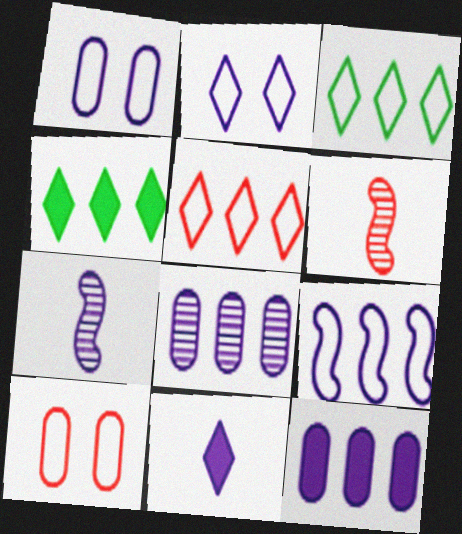[[1, 4, 6], 
[2, 7, 12], 
[4, 7, 10]]